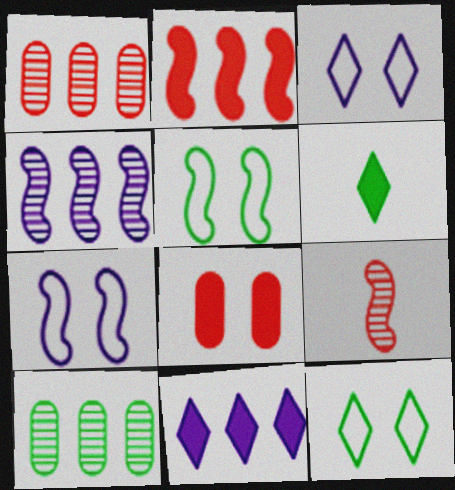[[1, 6, 7], 
[5, 6, 10]]